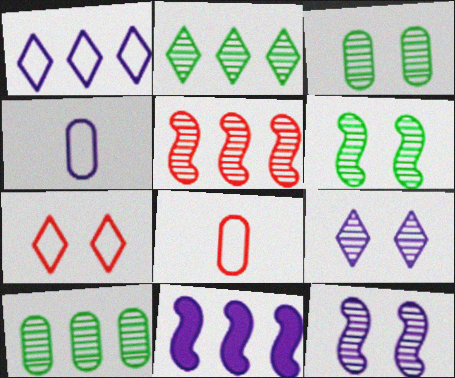[[4, 9, 11]]